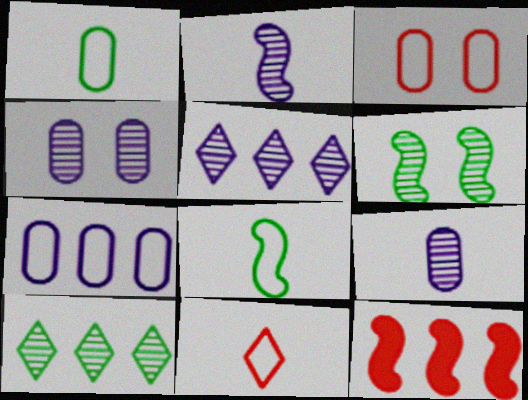[[1, 3, 7], 
[2, 4, 5], 
[7, 10, 12]]